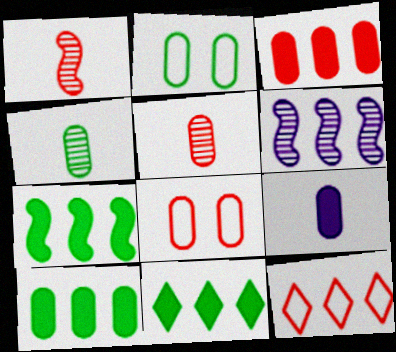[[2, 4, 10], 
[3, 5, 8], 
[6, 10, 12], 
[7, 10, 11]]